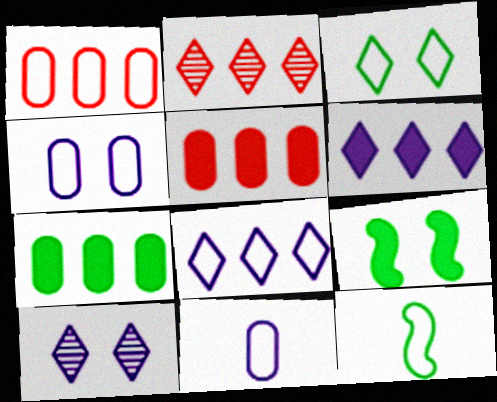[[2, 9, 11], 
[5, 10, 12]]